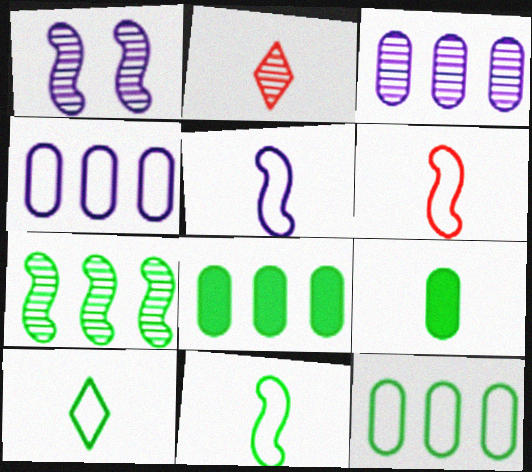[[2, 5, 9], 
[5, 6, 11]]